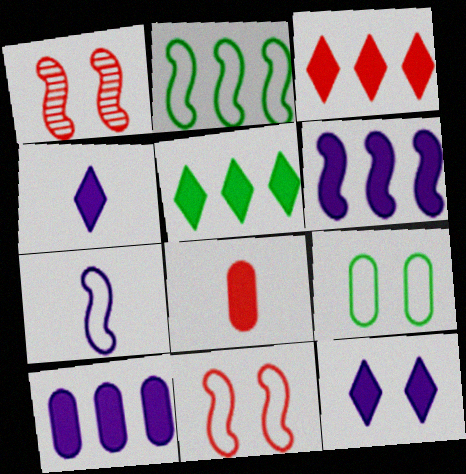[[1, 9, 12], 
[2, 7, 11]]